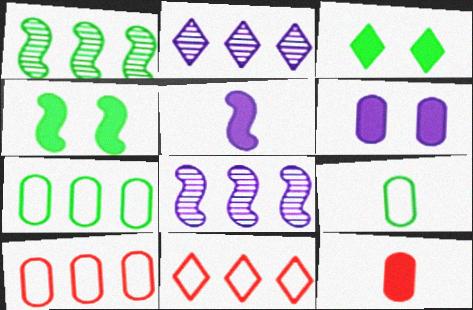[[1, 3, 9]]